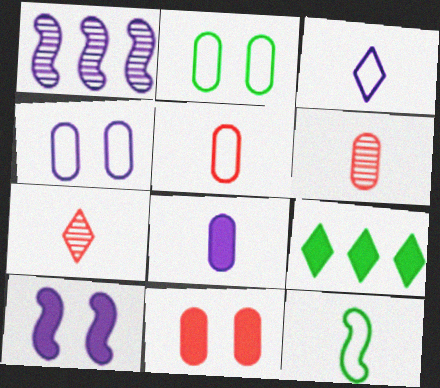[[3, 5, 12], 
[7, 8, 12]]